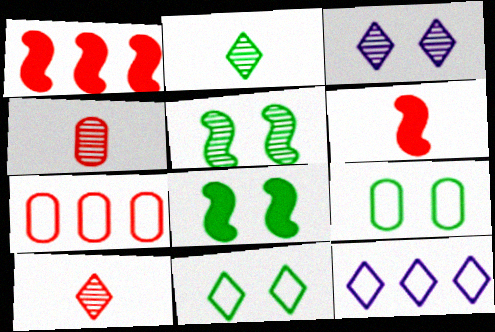[[4, 8, 12]]